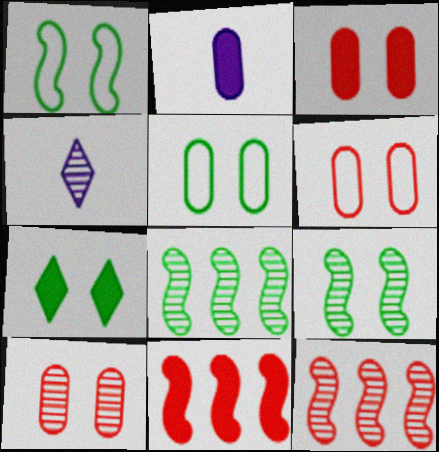[[2, 7, 11], 
[3, 6, 10], 
[4, 5, 11], 
[4, 8, 10], 
[5, 7, 9]]